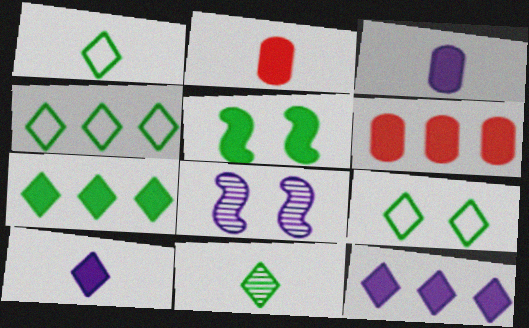[[1, 4, 9], 
[1, 6, 8], 
[2, 4, 8], 
[2, 5, 12], 
[5, 6, 10], 
[7, 9, 11]]